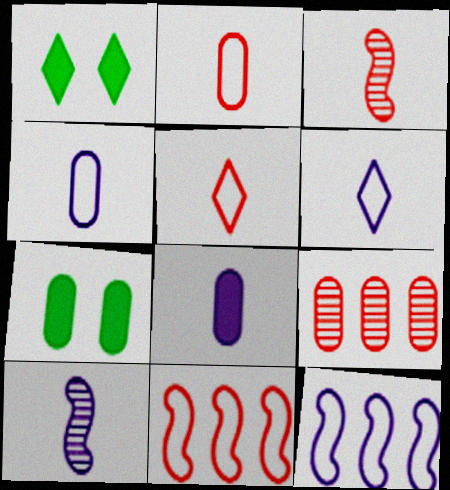[[4, 7, 9], 
[6, 8, 10]]